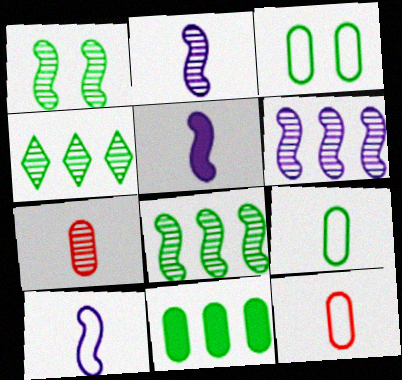[[2, 5, 10]]